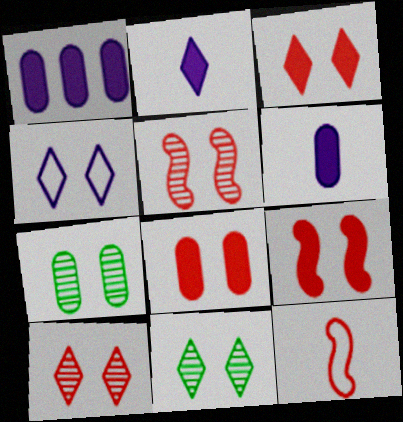[[1, 11, 12], 
[3, 4, 11], 
[3, 8, 9], 
[4, 7, 9]]